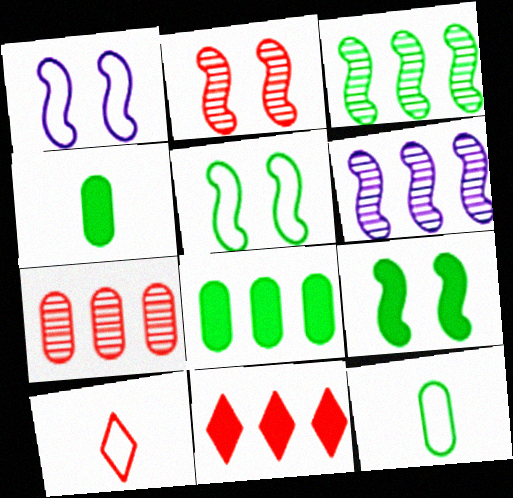[[1, 2, 9]]